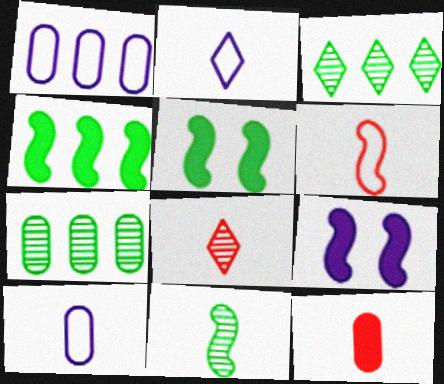[[1, 5, 8], 
[2, 11, 12], 
[6, 8, 12]]